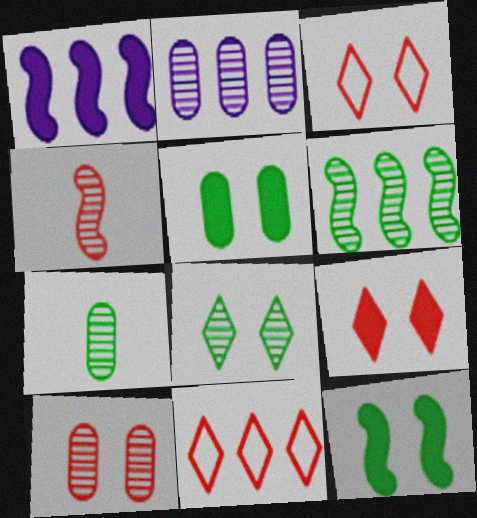[[1, 3, 7], 
[2, 4, 8], 
[2, 7, 10], 
[6, 7, 8]]